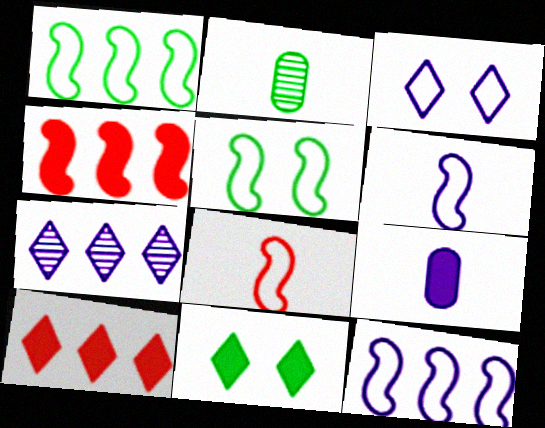[[1, 2, 11], 
[2, 3, 4], 
[4, 9, 11], 
[5, 8, 12]]